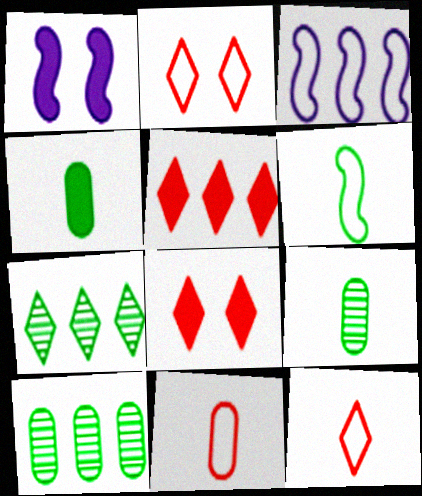[[1, 4, 5], 
[1, 7, 11], 
[1, 10, 12], 
[3, 5, 10], 
[3, 8, 9]]